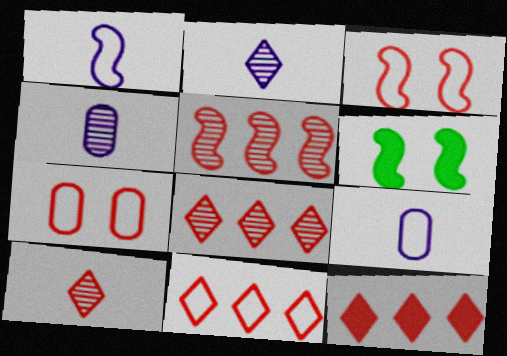[[1, 5, 6], 
[4, 6, 11], 
[6, 8, 9], 
[8, 11, 12]]